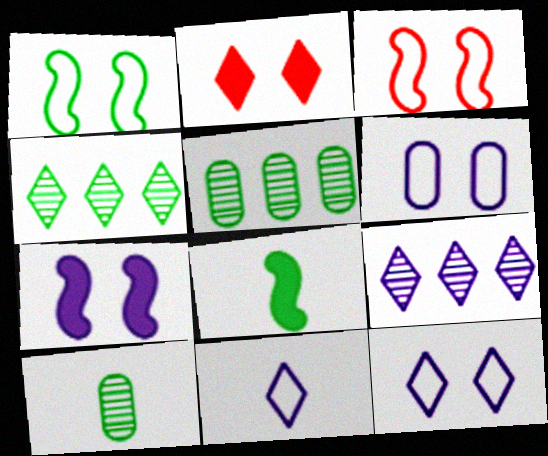[[2, 4, 11]]